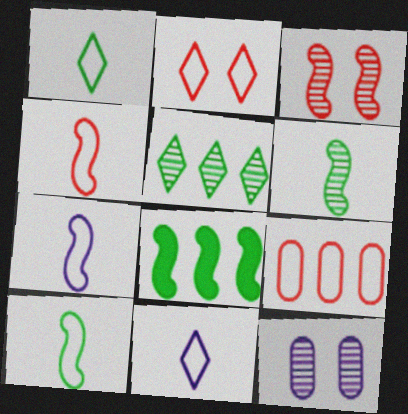[[2, 4, 9], 
[3, 7, 8], 
[4, 7, 10]]